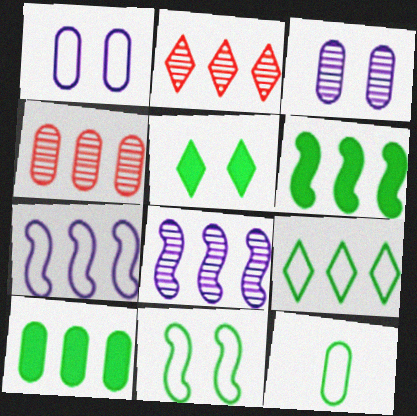[[2, 7, 10], 
[9, 11, 12]]